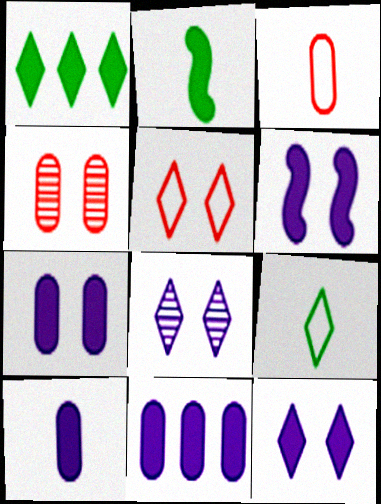[[6, 7, 12], 
[7, 10, 11]]